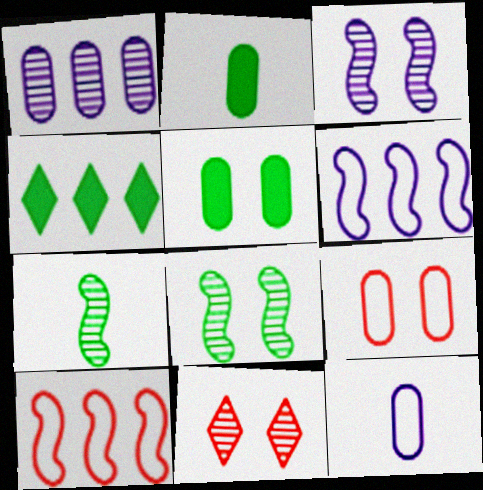[[1, 2, 9], 
[1, 4, 10], 
[1, 7, 11], 
[2, 6, 11]]